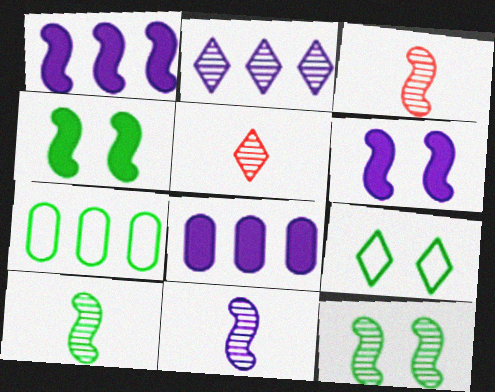[[3, 8, 9], 
[3, 10, 11], 
[5, 6, 7]]